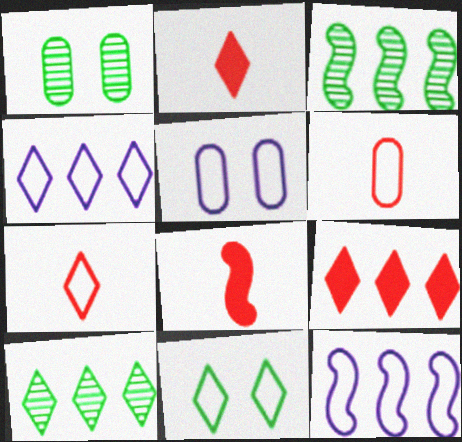[[1, 2, 12], 
[1, 4, 8], 
[2, 3, 5], 
[4, 7, 11], 
[4, 9, 10], 
[5, 8, 10], 
[6, 11, 12]]